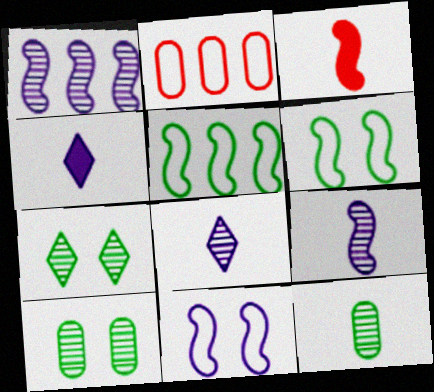[[1, 3, 6]]